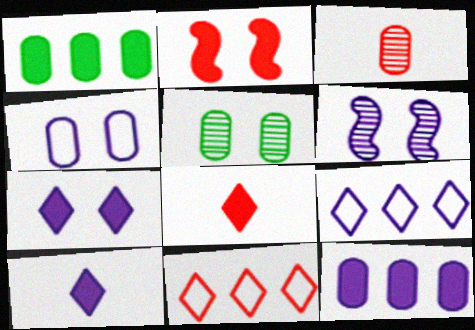[[1, 2, 10], 
[1, 3, 4], 
[2, 3, 11], 
[4, 6, 7]]